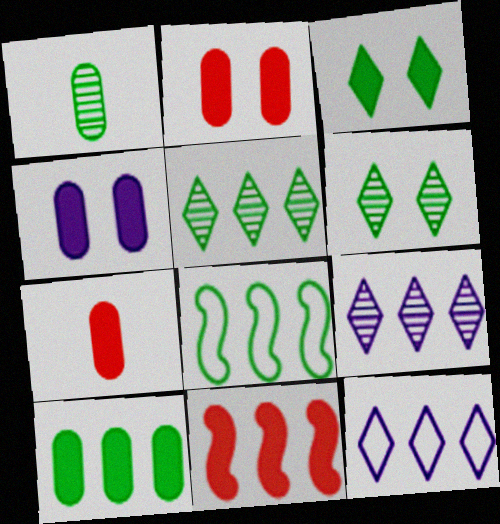[[1, 3, 8], 
[4, 7, 10], 
[5, 8, 10]]